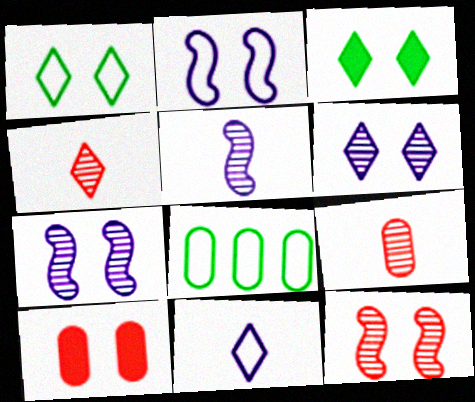[[1, 7, 10]]